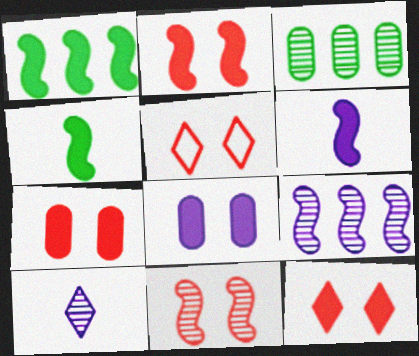[[1, 2, 6], 
[2, 7, 12], 
[3, 5, 6], 
[3, 10, 11], 
[5, 7, 11]]